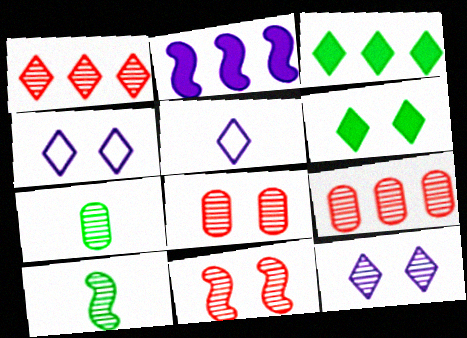[[1, 5, 6], 
[9, 10, 12]]